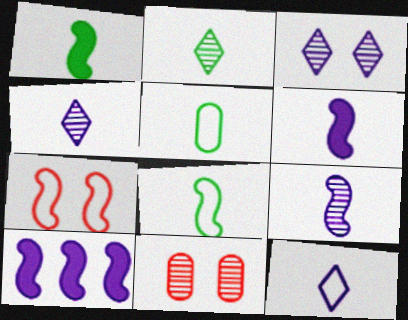[[1, 2, 5]]